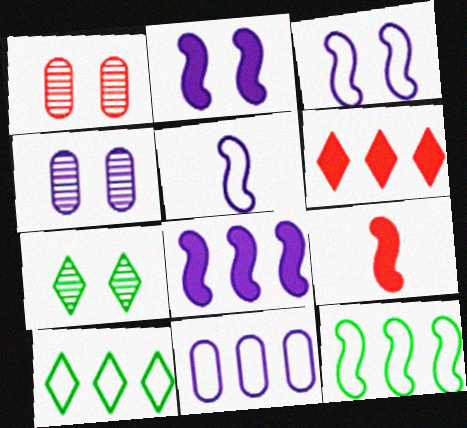[[4, 9, 10], 
[7, 9, 11]]